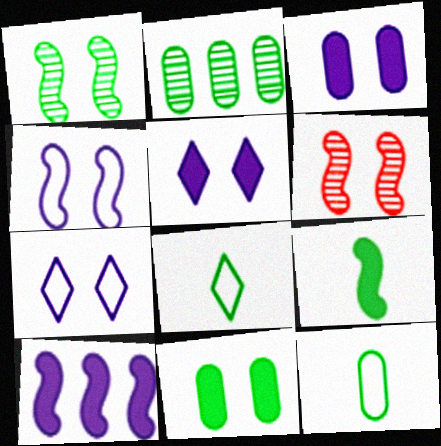[[2, 11, 12], 
[6, 7, 11]]